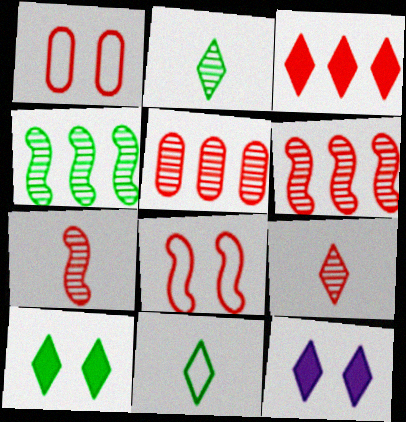[[1, 3, 7]]